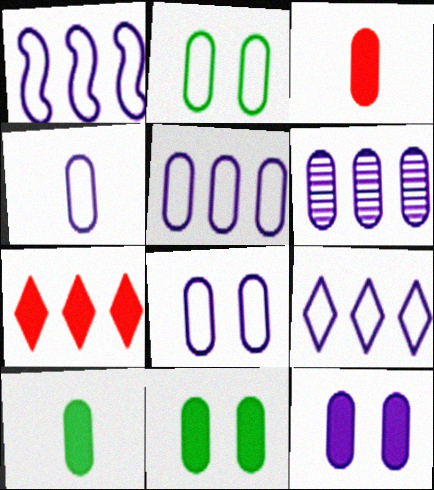[[1, 5, 9], 
[2, 3, 6], 
[4, 5, 8], 
[4, 6, 12]]